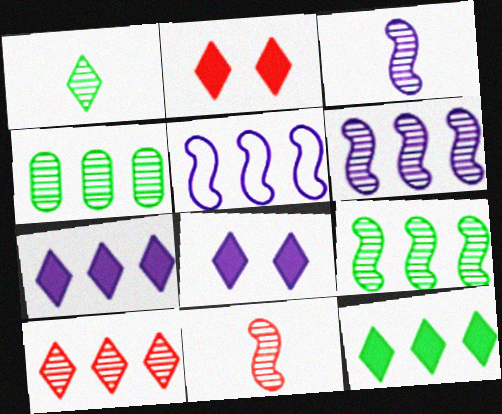[[4, 6, 10]]